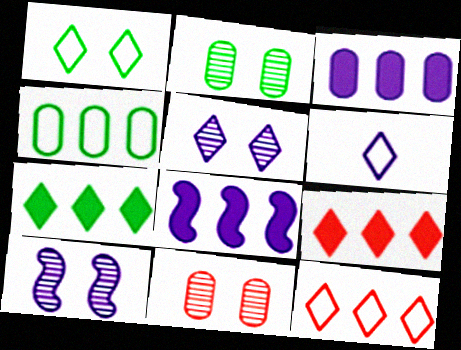[[1, 6, 12], 
[3, 6, 10]]